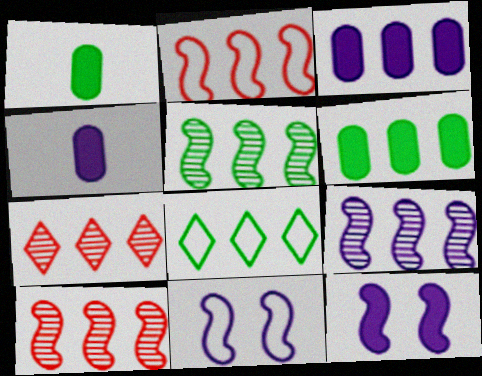[[1, 7, 11], 
[3, 8, 10], 
[5, 6, 8], 
[5, 9, 10]]